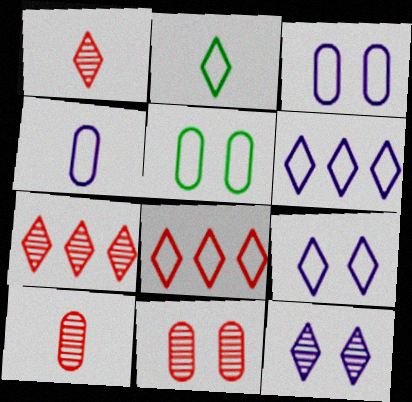[[2, 8, 9]]